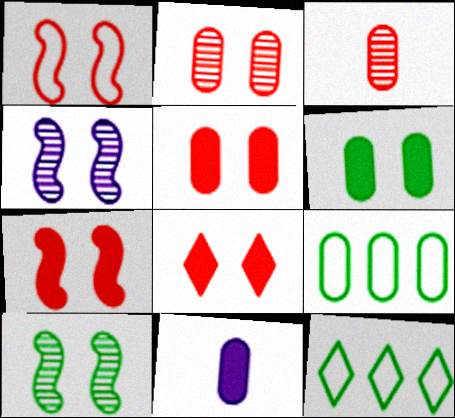[[1, 2, 8], 
[2, 9, 11], 
[5, 7, 8]]